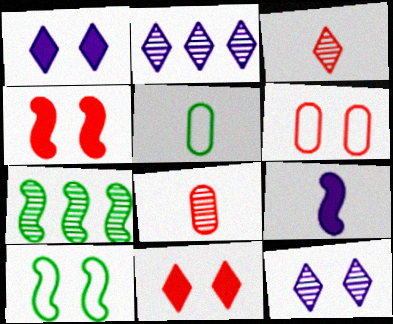[[2, 4, 5], 
[3, 5, 9], 
[7, 8, 12]]